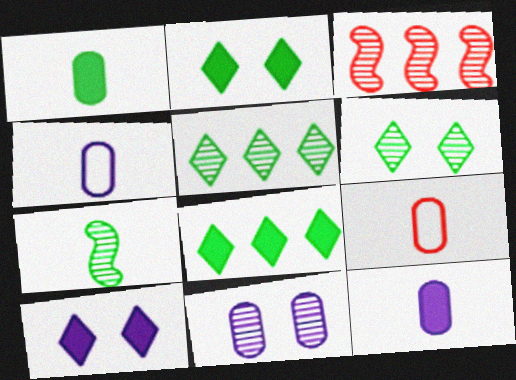[[2, 3, 4]]